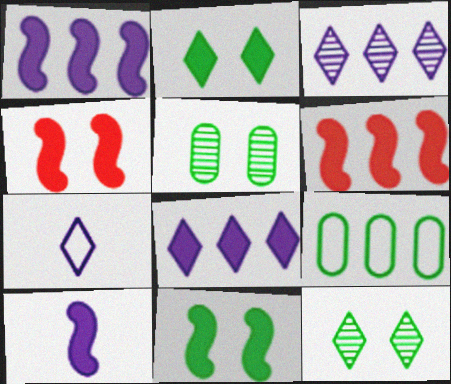[[3, 6, 9], 
[5, 6, 7], 
[6, 10, 11]]